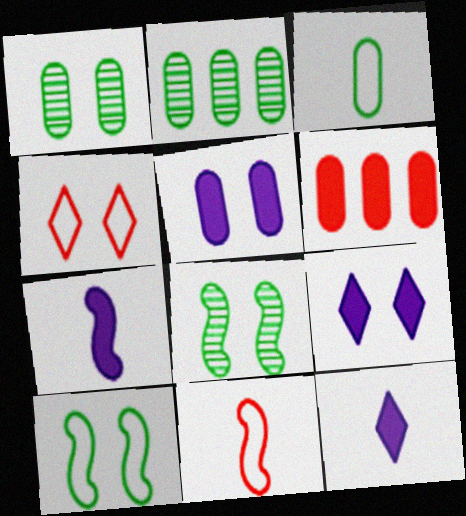[[2, 4, 7], 
[2, 9, 11], 
[4, 5, 8]]